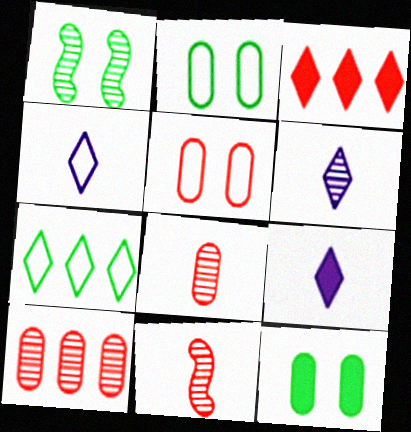[[1, 6, 10], 
[3, 5, 11], 
[4, 6, 9]]